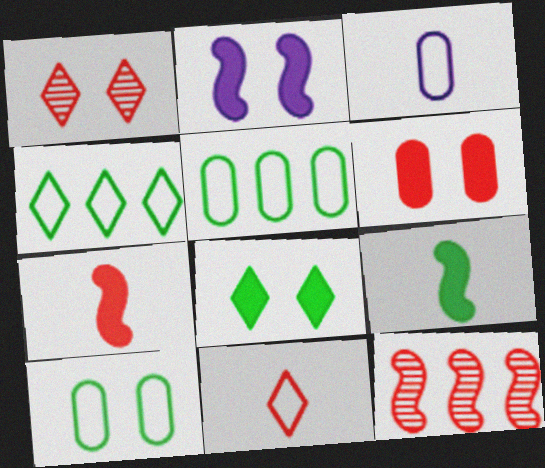[[1, 2, 10], 
[2, 6, 8], 
[3, 8, 12], 
[6, 11, 12]]